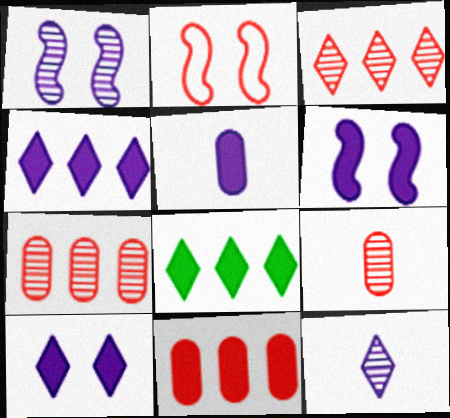[[4, 5, 6]]